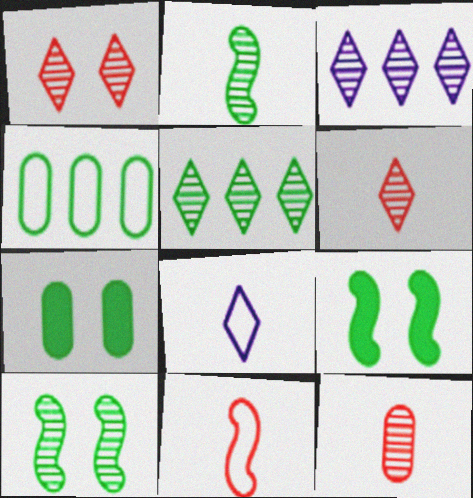[[3, 7, 11], 
[3, 10, 12]]